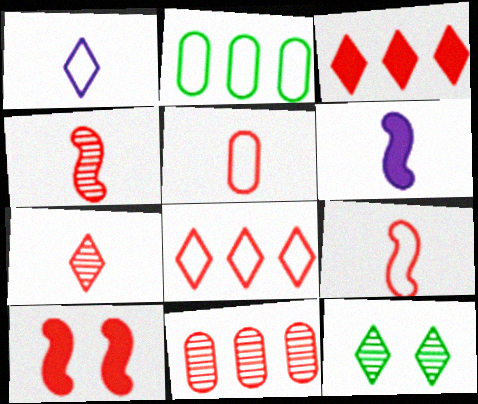[[1, 3, 12]]